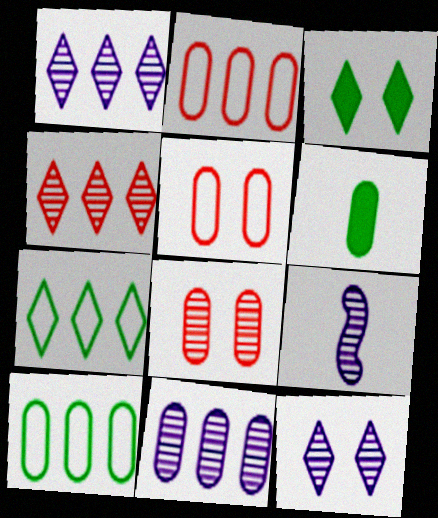[[2, 3, 9], 
[5, 6, 11], 
[9, 11, 12]]